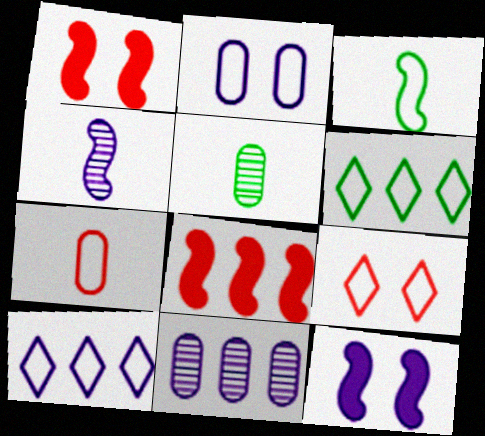[[1, 5, 10], 
[6, 8, 11]]